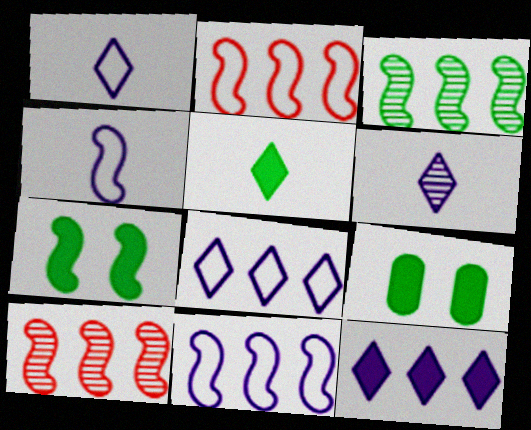[[1, 9, 10], 
[2, 6, 9], 
[4, 7, 10]]